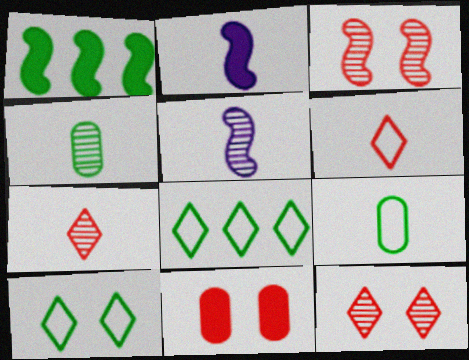[[1, 4, 10], 
[2, 4, 6], 
[2, 7, 9], 
[4, 5, 7], 
[5, 8, 11]]